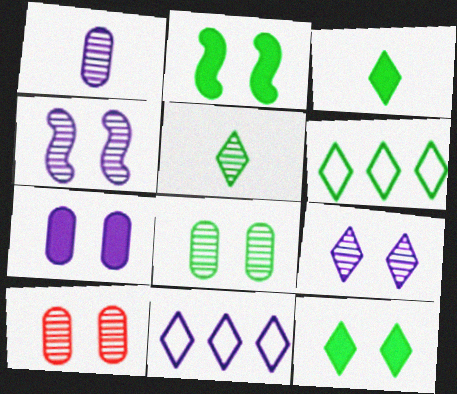[[5, 6, 12]]